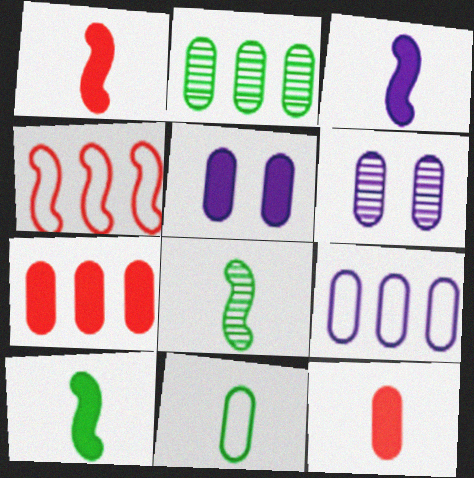[[1, 3, 10], 
[2, 7, 9], 
[6, 7, 11]]